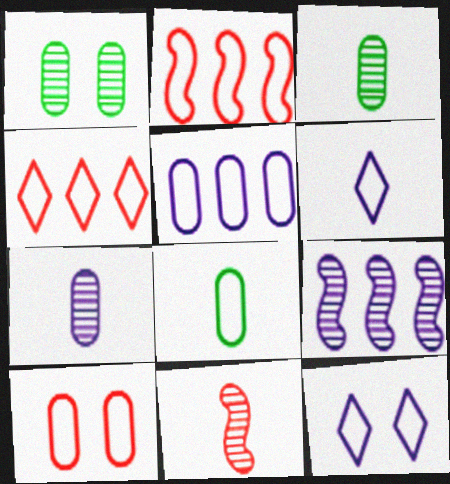[[2, 8, 12], 
[5, 8, 10]]